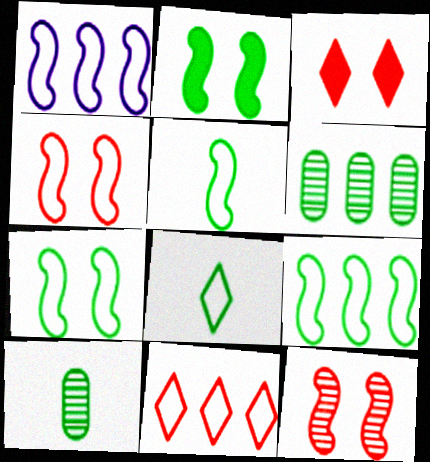[[1, 3, 10], 
[1, 4, 5], 
[2, 6, 8], 
[5, 7, 9]]